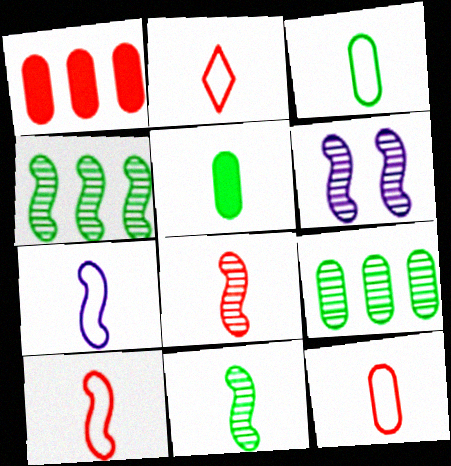[[2, 3, 7], 
[2, 10, 12], 
[4, 6, 8]]